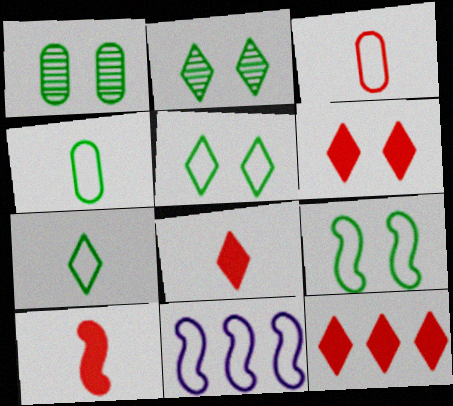[[1, 8, 11], 
[3, 5, 11], 
[6, 8, 12]]